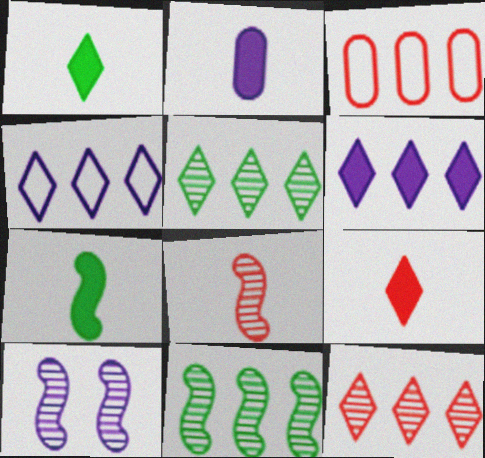[[1, 3, 10], 
[2, 4, 10], 
[2, 7, 9], 
[3, 6, 11], 
[8, 10, 11]]